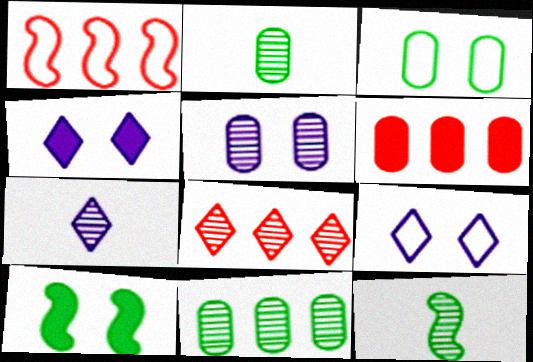[[1, 2, 4], 
[1, 6, 8], 
[5, 8, 12], 
[6, 9, 12]]